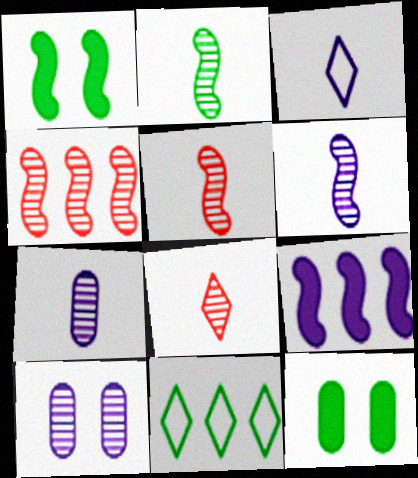[[2, 5, 6], 
[2, 7, 8], 
[2, 11, 12], 
[3, 4, 12], 
[3, 9, 10]]